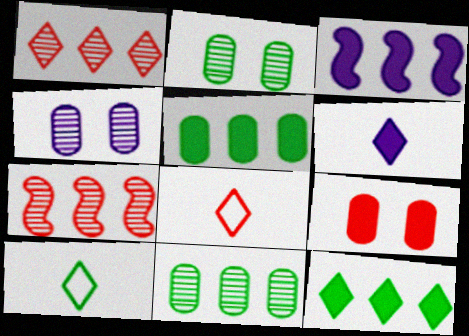[[2, 3, 8], 
[7, 8, 9]]